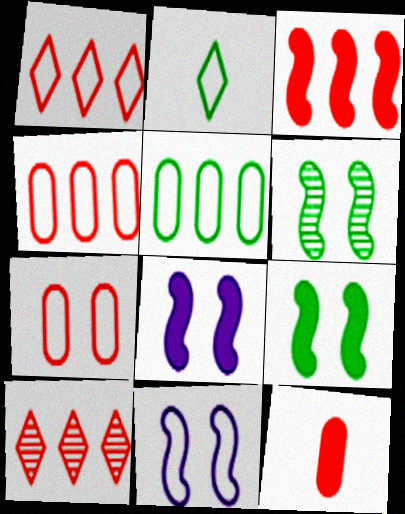[[2, 4, 11], 
[3, 4, 10]]